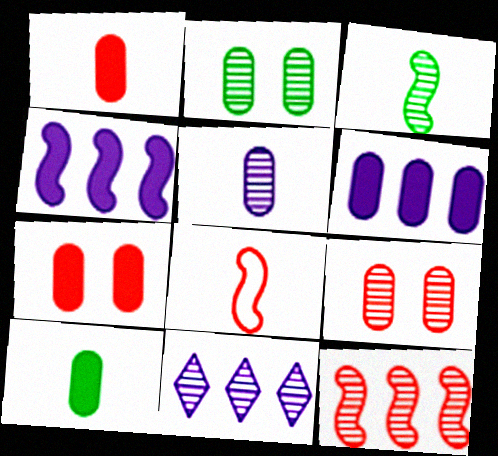[[3, 9, 11], 
[6, 7, 10]]